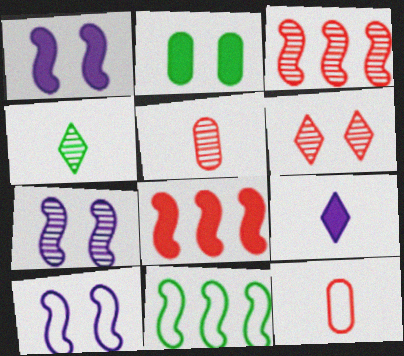[[1, 7, 10], 
[2, 4, 11], 
[2, 6, 10], 
[2, 8, 9], 
[3, 5, 6], 
[6, 8, 12]]